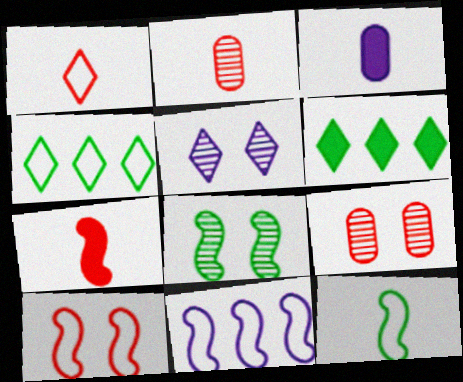[[1, 2, 7], 
[1, 5, 6], 
[3, 5, 11], 
[5, 8, 9], 
[7, 8, 11], 
[10, 11, 12]]